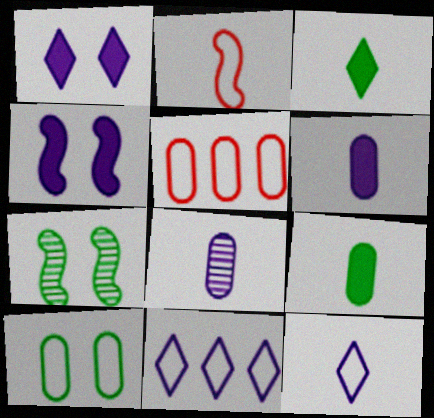[[2, 3, 8], 
[2, 10, 11], 
[4, 8, 11]]